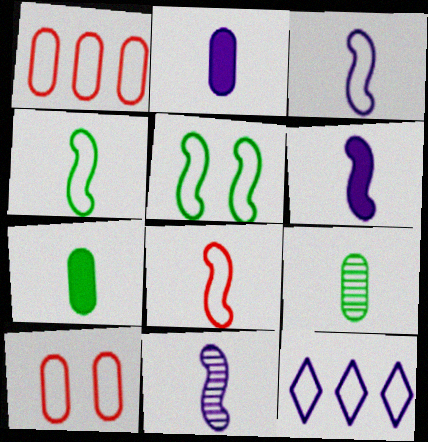[[3, 4, 8], 
[3, 6, 11], 
[4, 10, 12]]